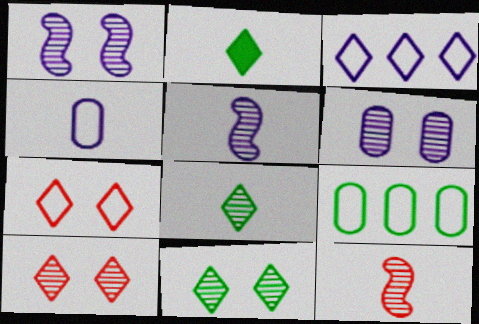[[2, 3, 10], 
[2, 4, 12]]